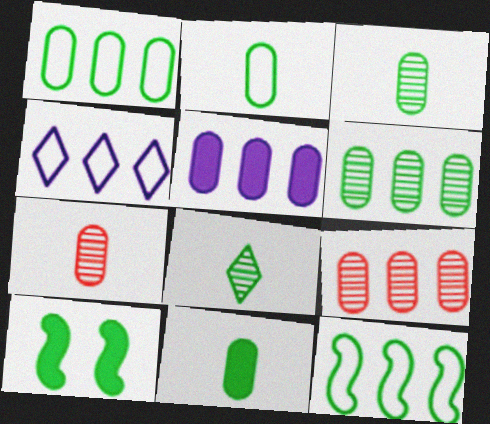[[1, 5, 9], 
[1, 8, 10], 
[2, 3, 11], 
[4, 7, 10]]